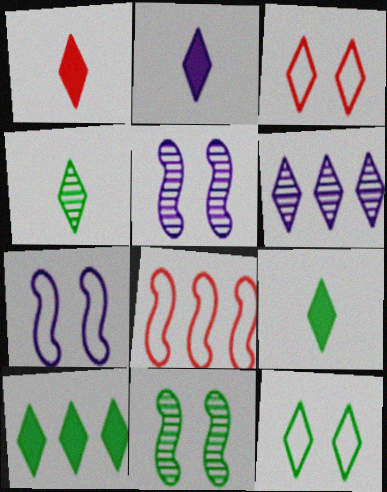[[1, 2, 9], 
[1, 6, 12], 
[3, 6, 9], 
[4, 10, 12]]